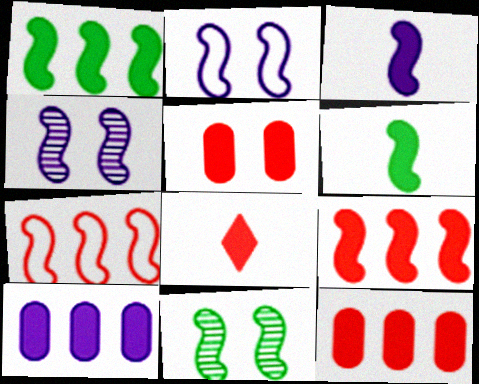[[3, 7, 11], 
[4, 6, 7], 
[5, 8, 9]]